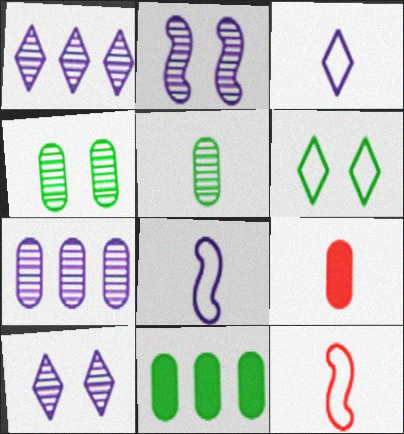[[10, 11, 12]]